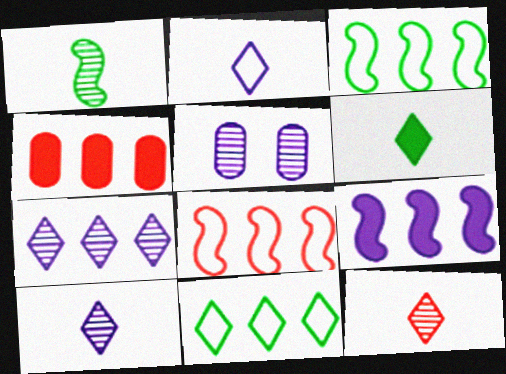[[2, 5, 9], 
[2, 6, 12], 
[3, 4, 7], 
[5, 6, 8]]